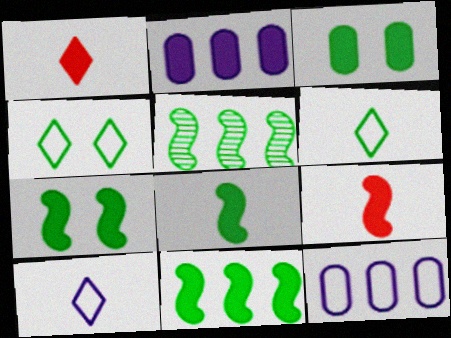[[1, 2, 7], 
[3, 5, 6], 
[7, 8, 11]]